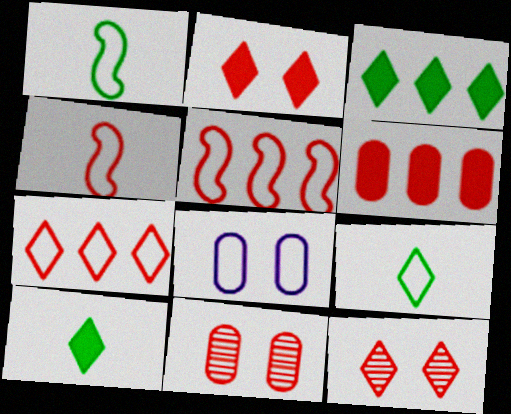[[1, 7, 8], 
[4, 6, 12], 
[5, 8, 9]]